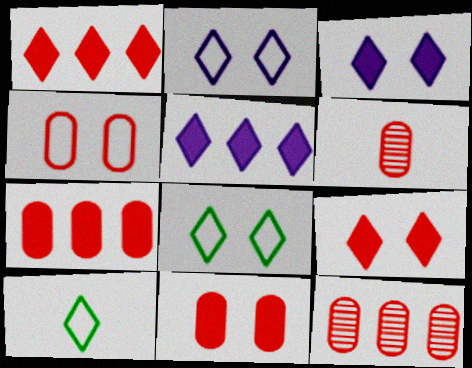[[4, 6, 7]]